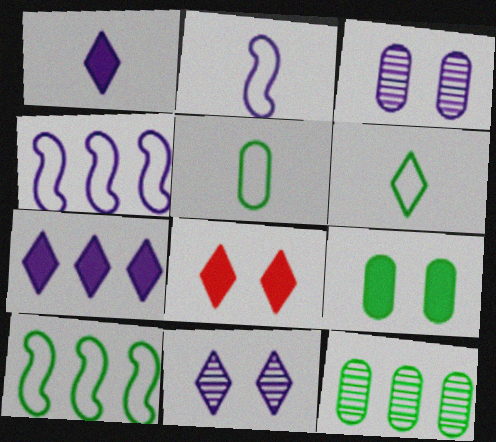[[1, 3, 4], 
[2, 3, 7], 
[2, 8, 12], 
[5, 9, 12]]